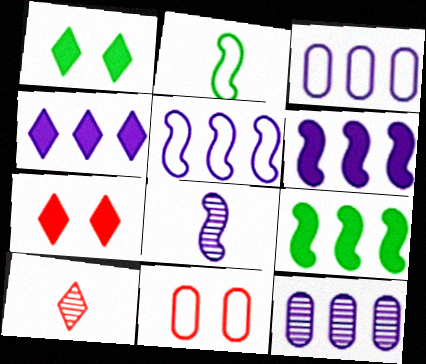[[2, 7, 12], 
[4, 5, 12]]